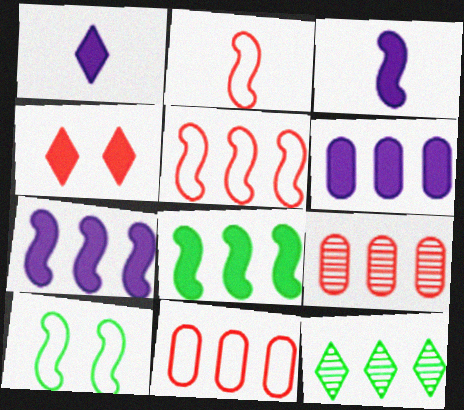[[1, 9, 10], 
[2, 4, 9], 
[5, 6, 12], 
[7, 11, 12]]